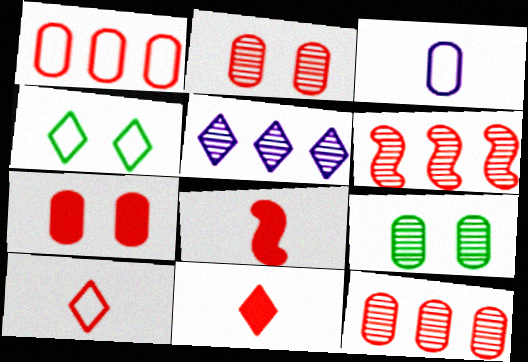[[4, 5, 11], 
[6, 7, 10]]